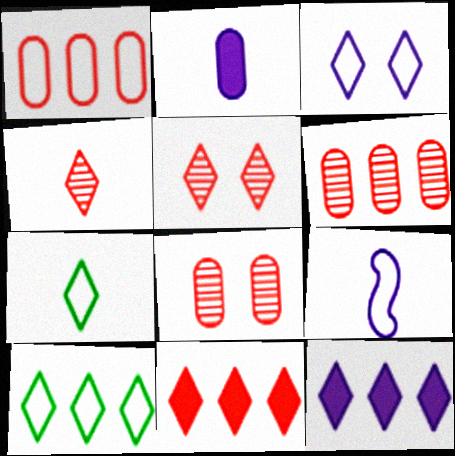[[5, 7, 12]]